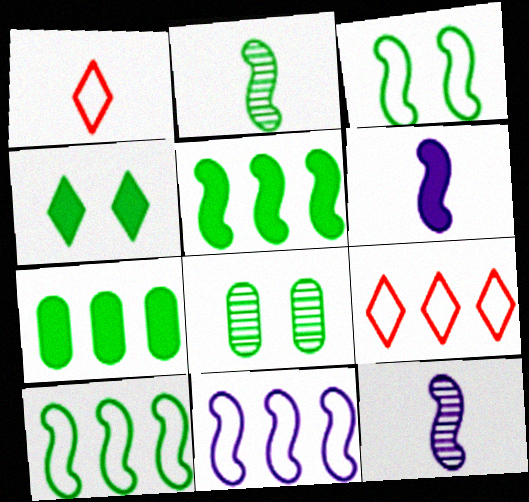[[2, 3, 5], 
[3, 4, 8], 
[6, 8, 9]]